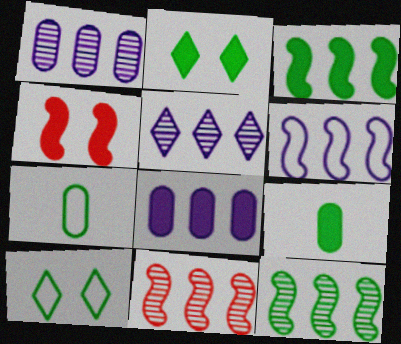[[2, 3, 9], 
[2, 7, 12], 
[3, 6, 11], 
[4, 5, 7], 
[5, 6, 8], 
[9, 10, 12]]